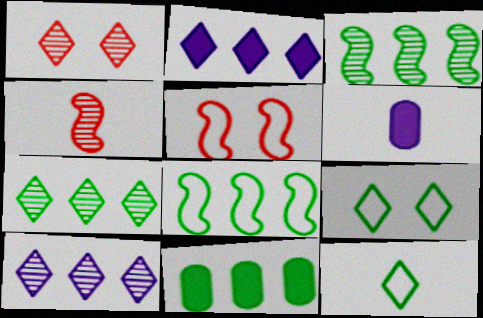[[1, 2, 12], 
[1, 6, 8], 
[4, 6, 12], 
[5, 6, 7], 
[7, 8, 11]]